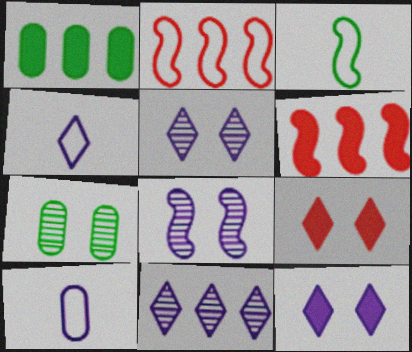[[1, 2, 11], 
[3, 6, 8], 
[4, 6, 7], 
[4, 11, 12]]